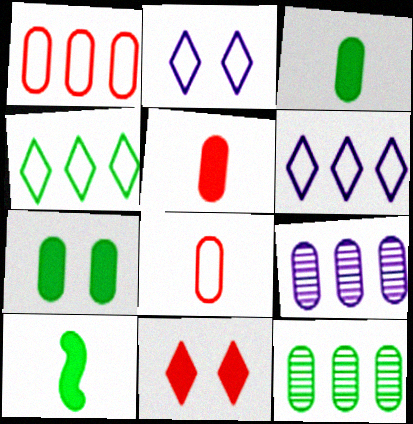[[7, 8, 9]]